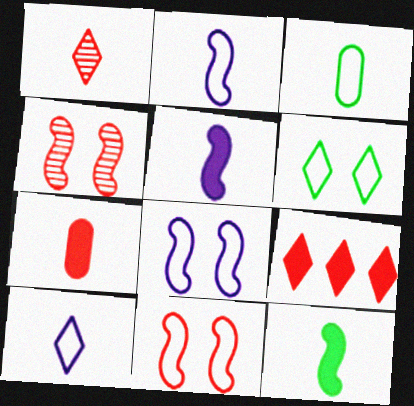[[1, 3, 5]]